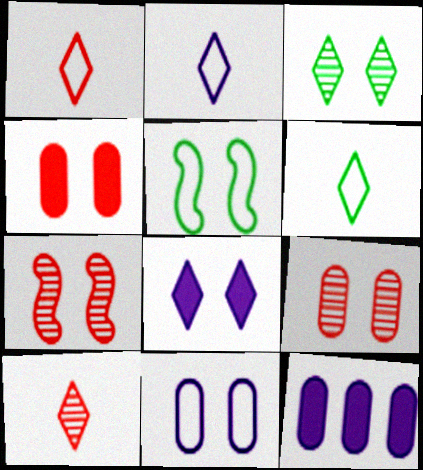[[1, 2, 6], 
[5, 8, 9], 
[5, 10, 12], 
[6, 7, 12]]